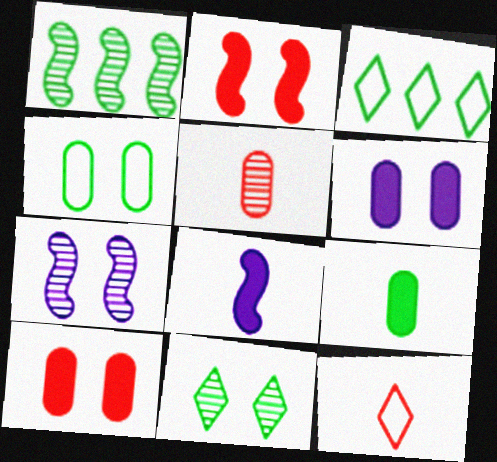[[1, 6, 12]]